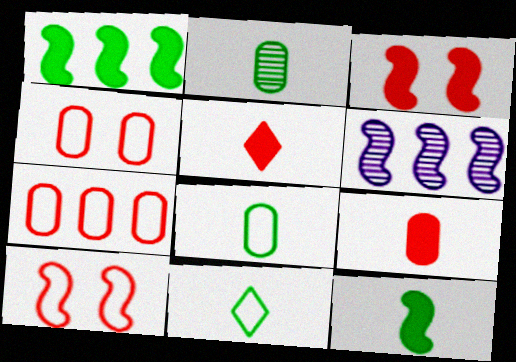[[2, 11, 12], 
[6, 10, 12]]